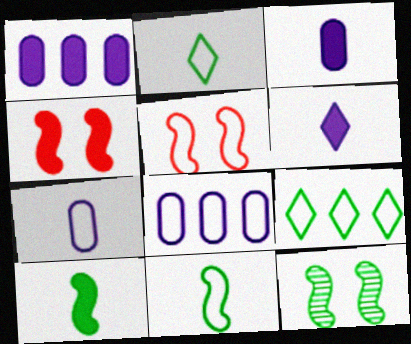[[2, 5, 8], 
[5, 7, 9]]